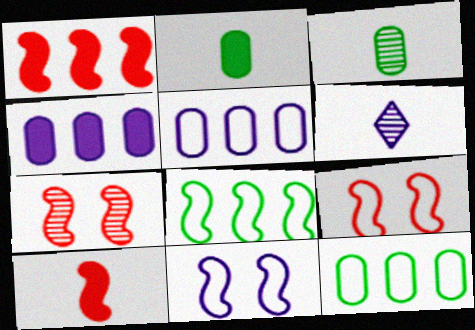[[4, 6, 11]]